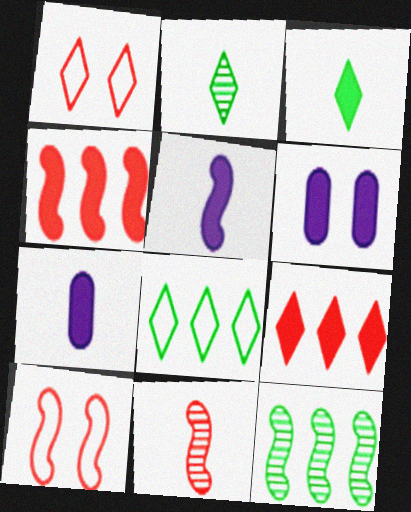[[1, 7, 12], 
[3, 4, 6], 
[4, 10, 11], 
[5, 10, 12], 
[6, 8, 11]]